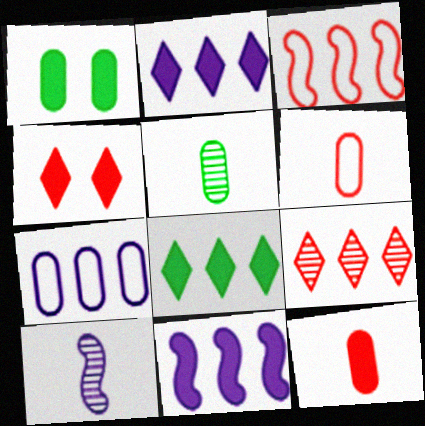[]